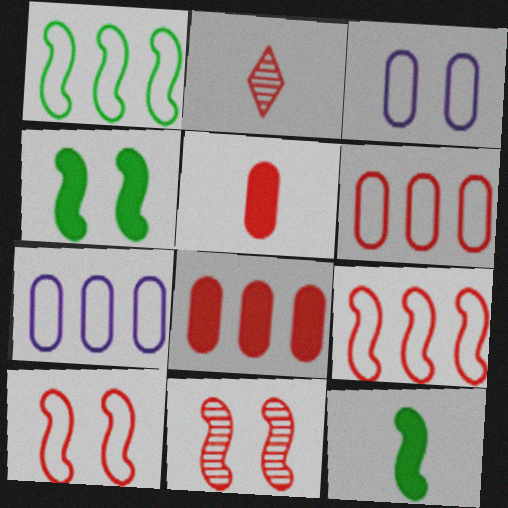[[2, 4, 7], 
[2, 8, 10]]